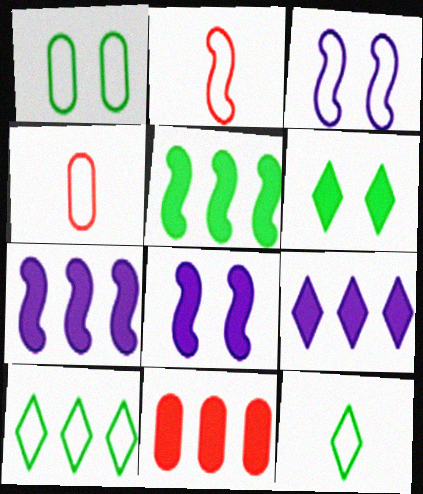[[3, 4, 10], 
[5, 9, 11]]